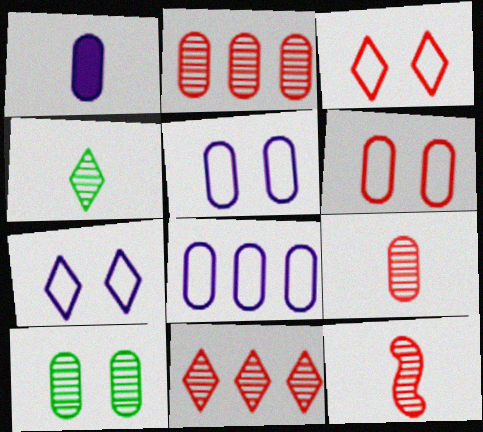[]